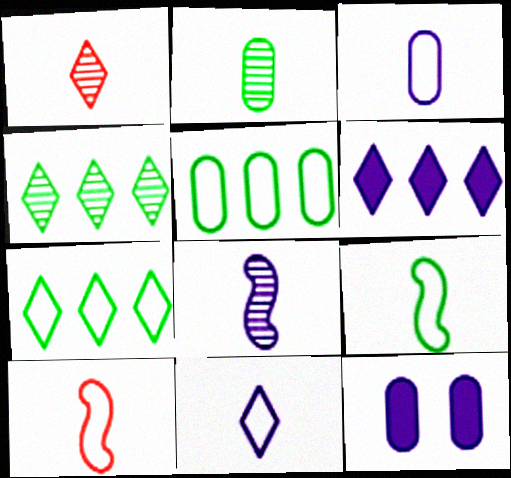[[1, 2, 8], 
[4, 10, 12]]